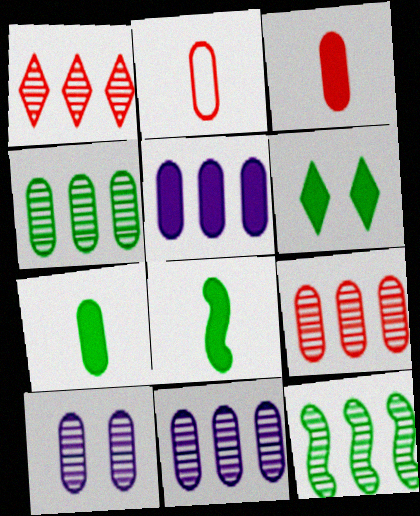[[1, 11, 12], 
[4, 9, 11]]